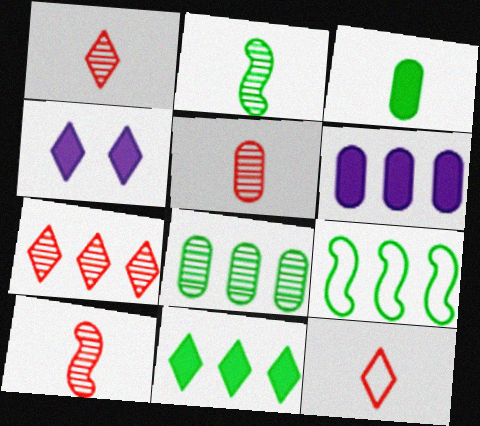[[1, 5, 10], 
[4, 5, 9], 
[6, 7, 9], 
[8, 9, 11]]